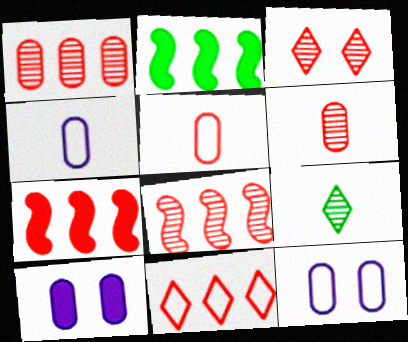[[1, 7, 11], 
[2, 3, 4], 
[3, 5, 7], 
[3, 6, 8], 
[7, 9, 12]]